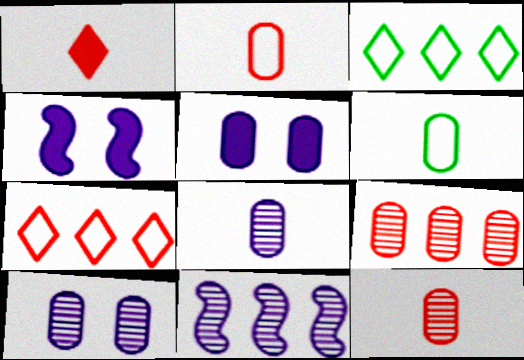[[3, 4, 12], 
[5, 6, 9]]